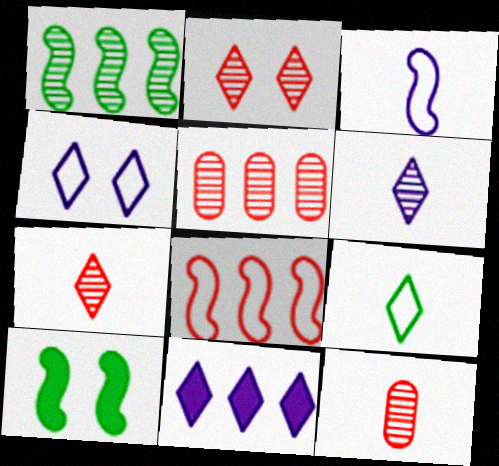[[2, 9, 11], 
[4, 6, 11]]